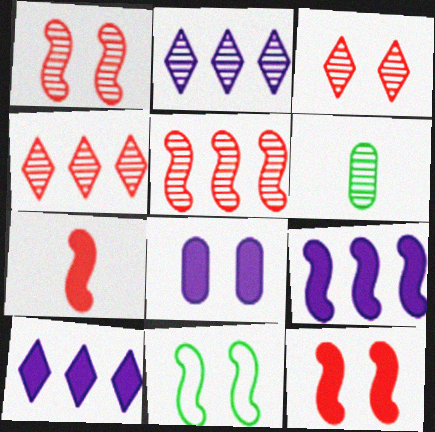[[1, 2, 6], 
[3, 8, 11]]